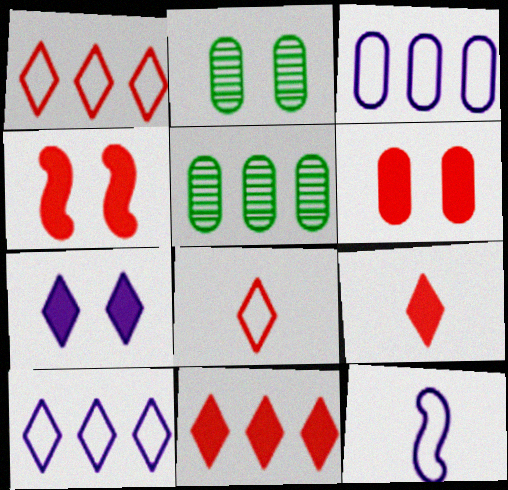[[2, 11, 12]]